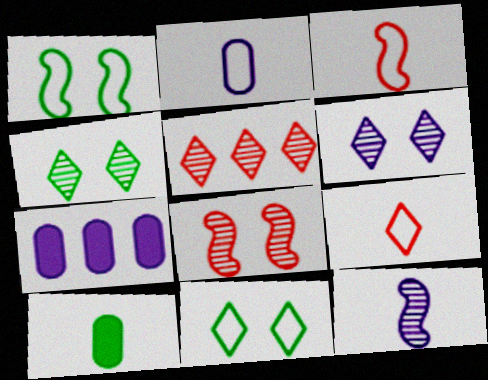[[3, 4, 7], 
[9, 10, 12]]